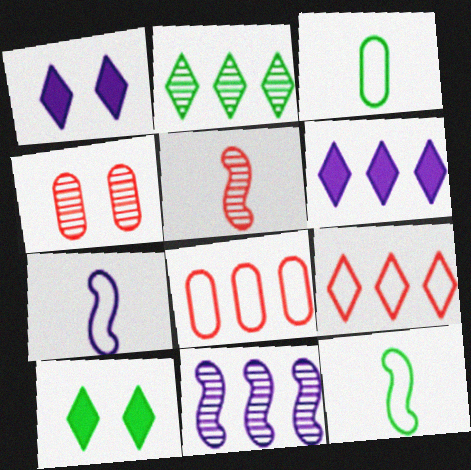[[2, 6, 9], 
[4, 6, 12]]